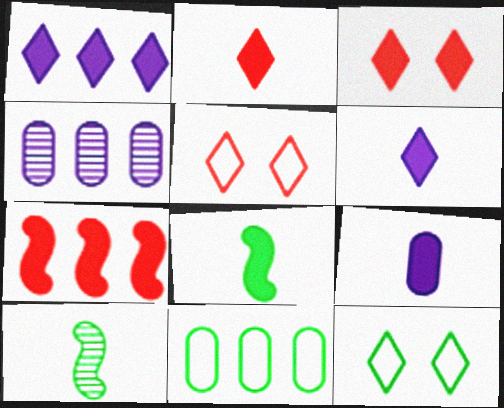[[2, 8, 9], 
[4, 5, 8]]